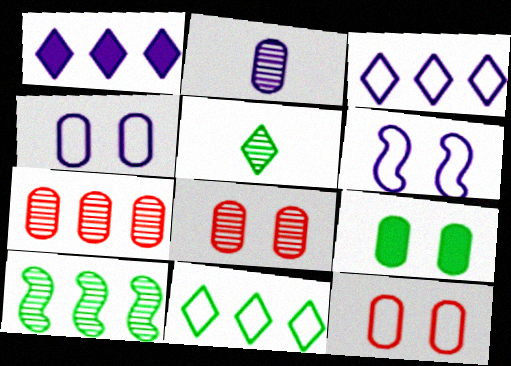[[1, 2, 6], 
[4, 8, 9]]